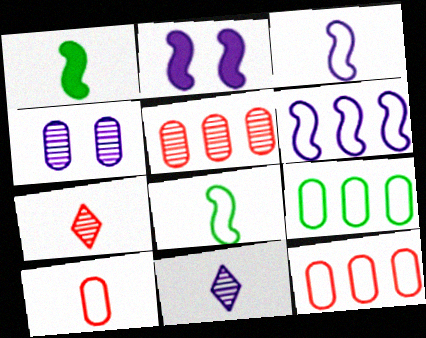[[1, 10, 11], 
[2, 7, 9]]